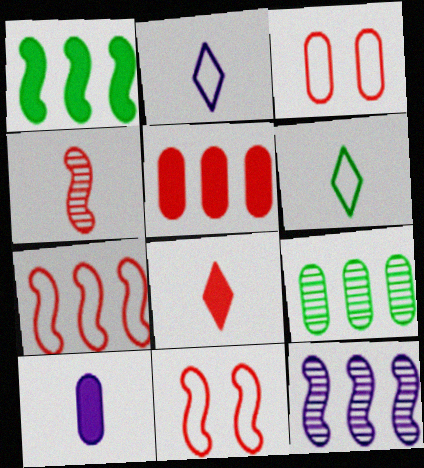[[1, 7, 12], 
[3, 9, 10], 
[4, 6, 10]]